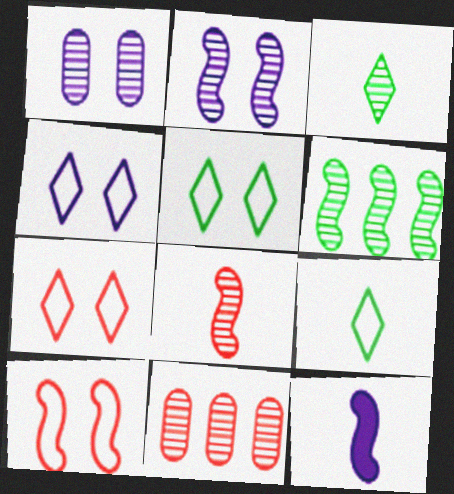[[2, 3, 11], 
[2, 6, 8], 
[4, 5, 7], 
[5, 11, 12], 
[6, 10, 12]]